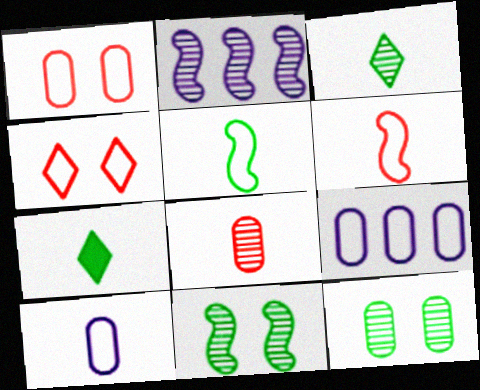[[1, 2, 7], 
[4, 5, 9]]